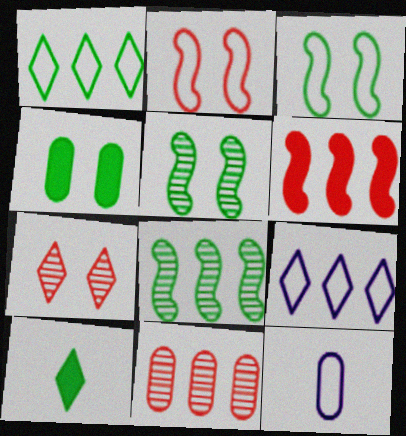[[1, 2, 12], 
[4, 11, 12], 
[7, 9, 10]]